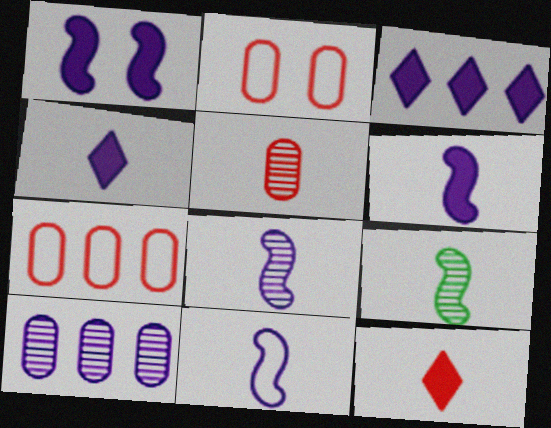[[2, 3, 9], 
[6, 8, 11]]